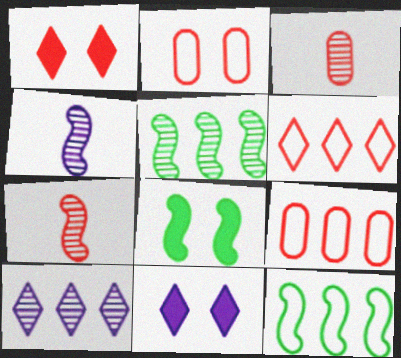[[1, 7, 9], 
[3, 11, 12]]